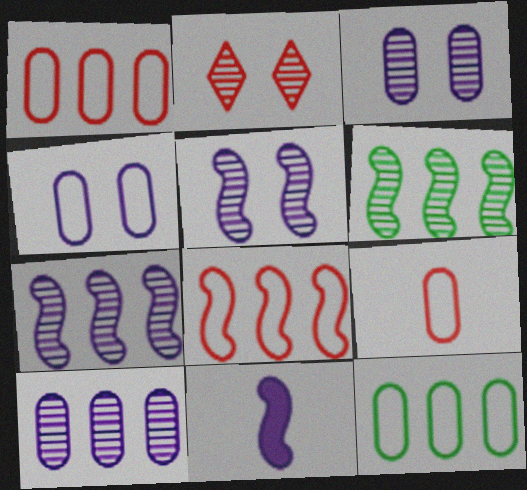[[2, 11, 12], 
[4, 9, 12]]